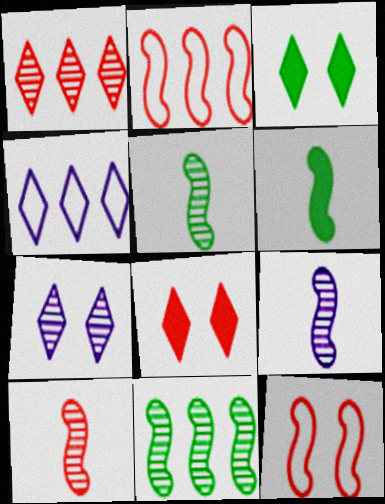[[5, 9, 10]]